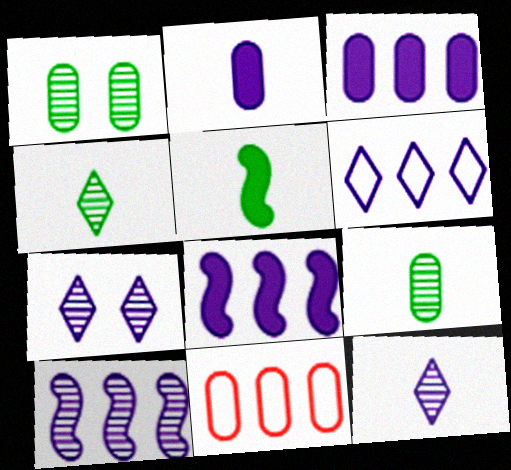[[1, 2, 11], 
[3, 6, 10], 
[5, 7, 11]]